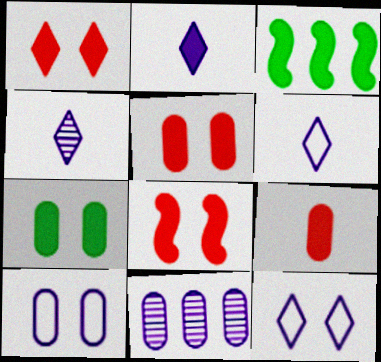[[1, 5, 8], 
[2, 3, 5], 
[2, 4, 6]]